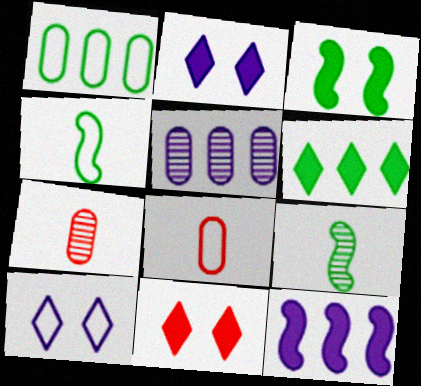[[4, 5, 11]]